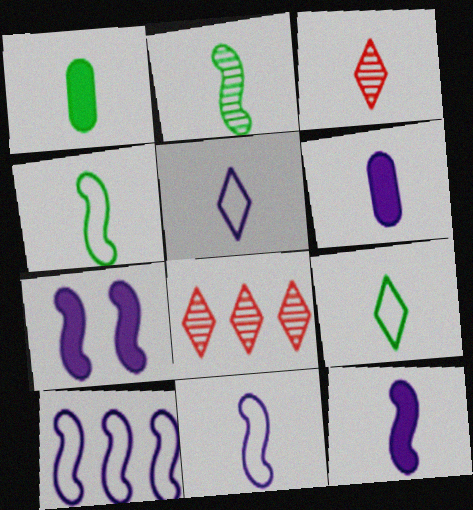[[1, 2, 9], 
[1, 3, 11], 
[3, 4, 6]]